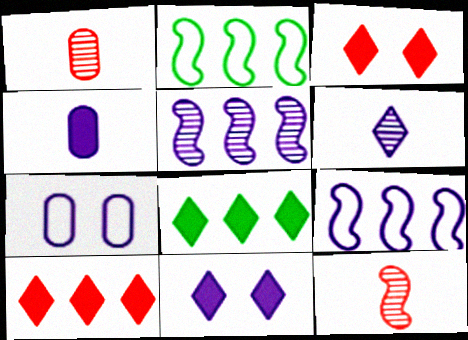[[1, 2, 11], 
[7, 8, 12]]